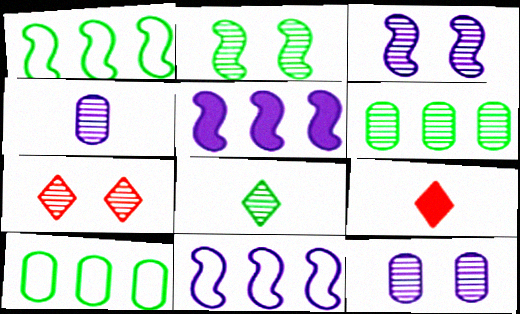[[1, 9, 12], 
[2, 6, 8], 
[2, 7, 12], 
[3, 9, 10]]